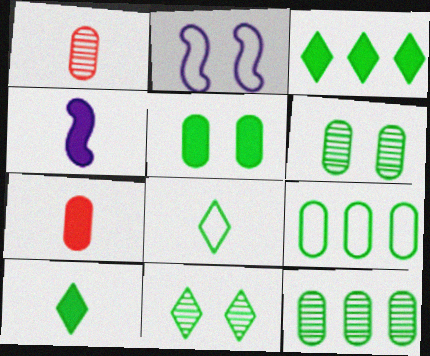[[1, 2, 3], 
[1, 4, 8], 
[3, 8, 11], 
[4, 7, 10]]